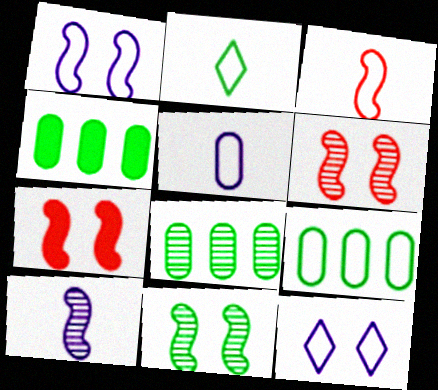[[1, 7, 11], 
[2, 3, 5], 
[2, 4, 11], 
[3, 9, 12], 
[4, 8, 9]]